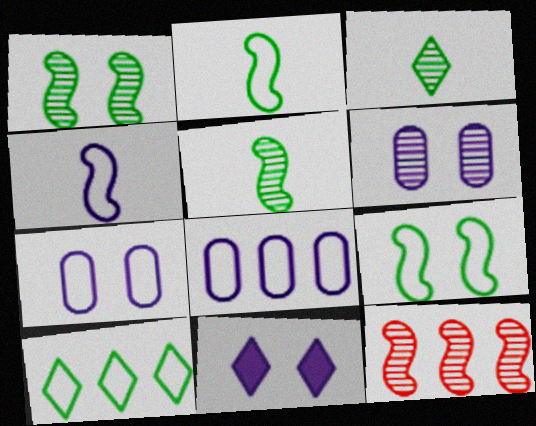[[3, 6, 12]]